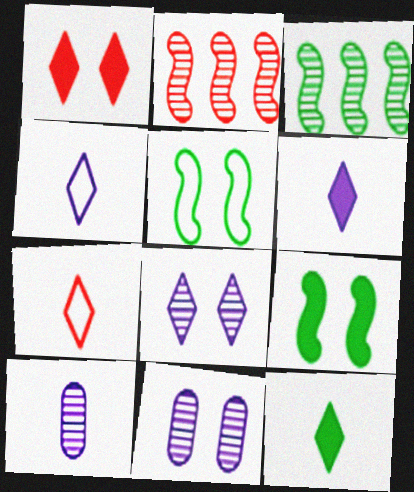[[1, 5, 11]]